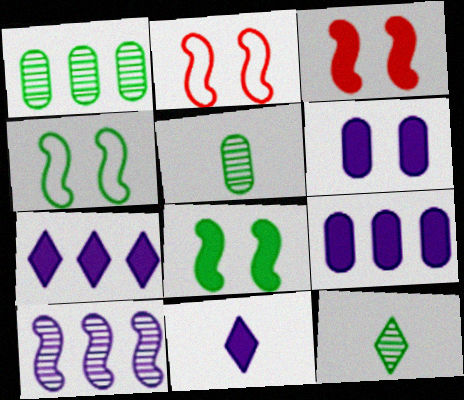[[1, 2, 11], 
[2, 5, 7], 
[2, 9, 12]]